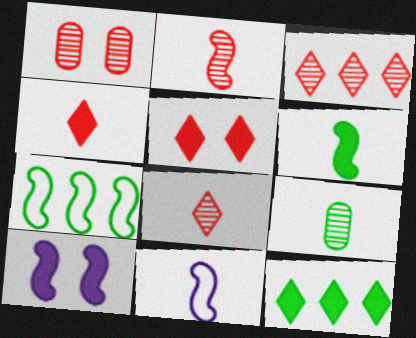[[1, 2, 3], 
[1, 11, 12], 
[2, 6, 11], 
[2, 7, 10], 
[4, 9, 11]]